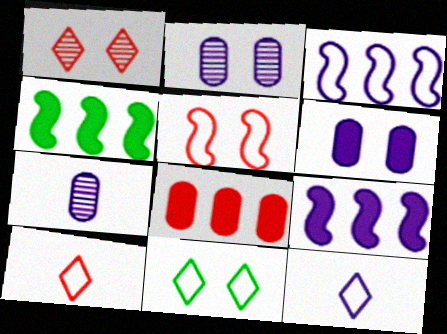[[2, 4, 10], 
[2, 9, 12]]